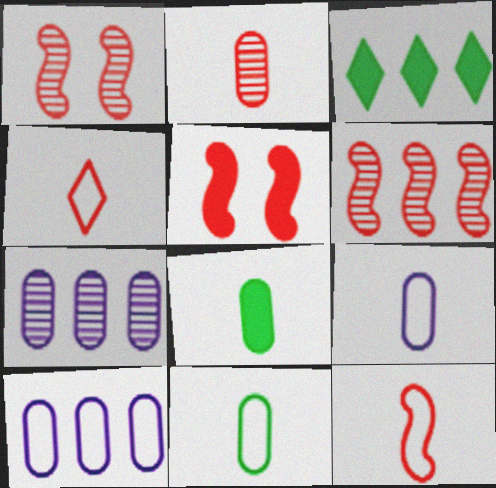[[1, 3, 9], 
[2, 8, 9], 
[3, 6, 10], 
[5, 6, 12]]